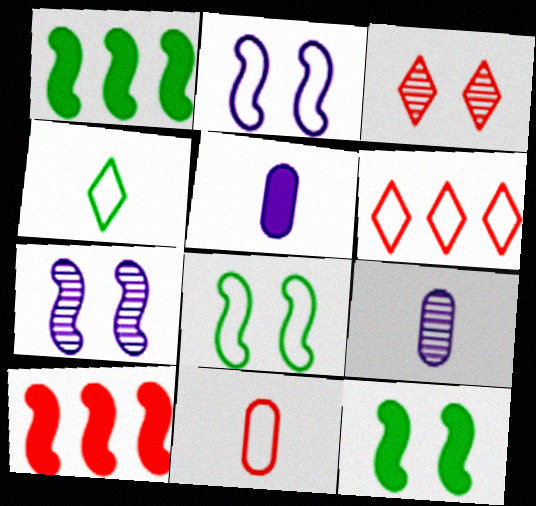[[3, 10, 11], 
[6, 9, 12]]